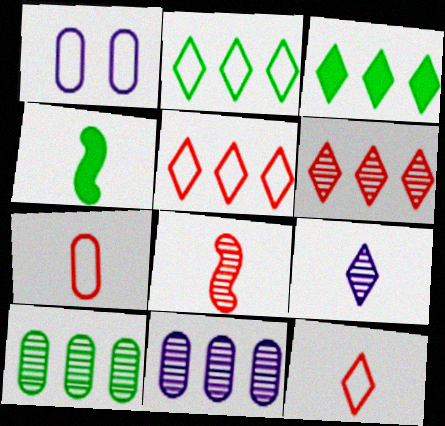[[1, 3, 8], 
[1, 4, 6], 
[4, 7, 9]]